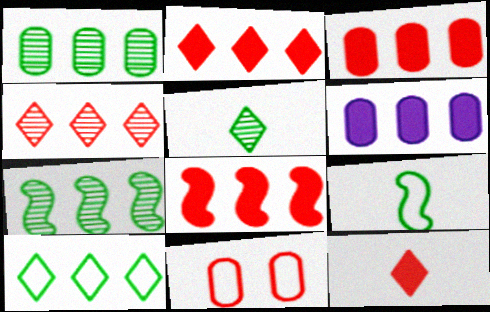[[2, 3, 8]]